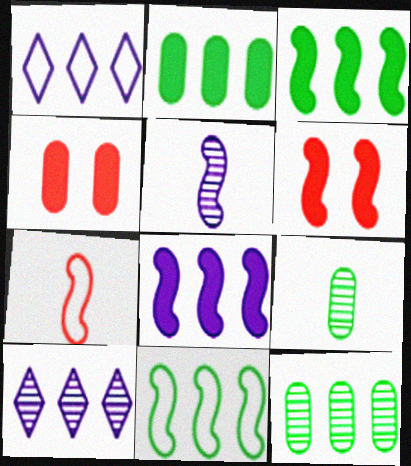[[1, 6, 9], 
[5, 6, 11]]